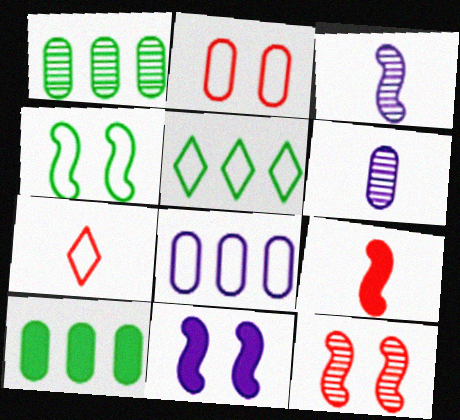[[1, 7, 11], 
[2, 6, 10], 
[4, 7, 8], 
[4, 11, 12]]